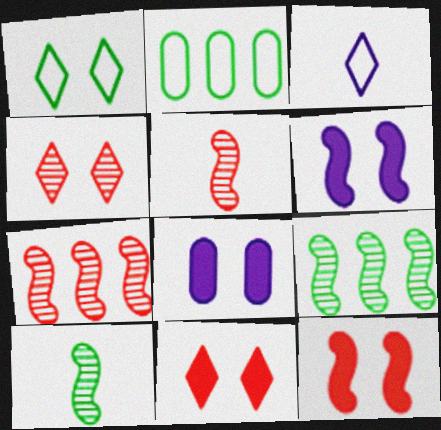[]